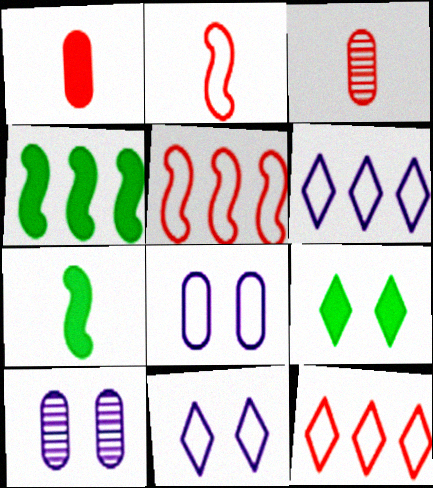[[3, 4, 11], 
[7, 10, 12]]